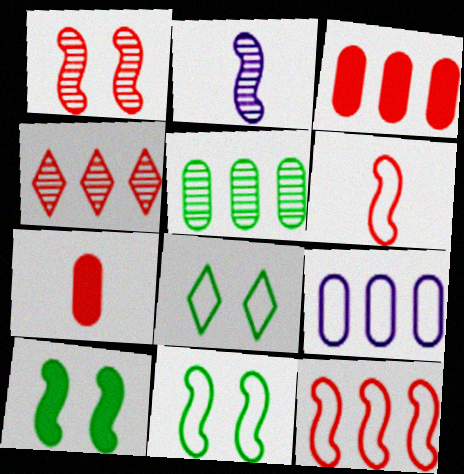[[2, 3, 8], 
[2, 10, 12], 
[3, 4, 12], 
[3, 5, 9], 
[6, 8, 9]]